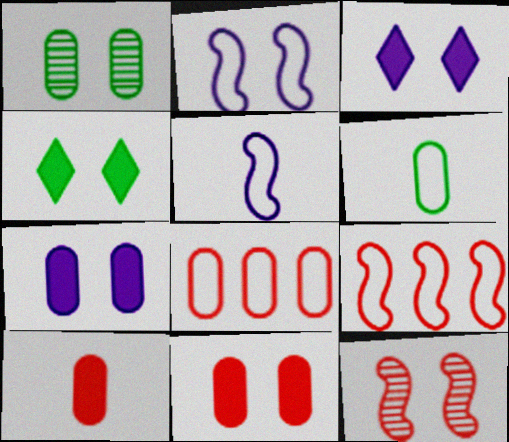[]